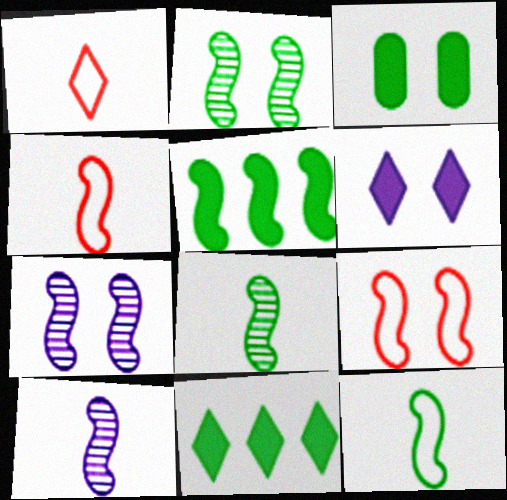[[2, 5, 12], 
[4, 5, 7], 
[5, 9, 10]]